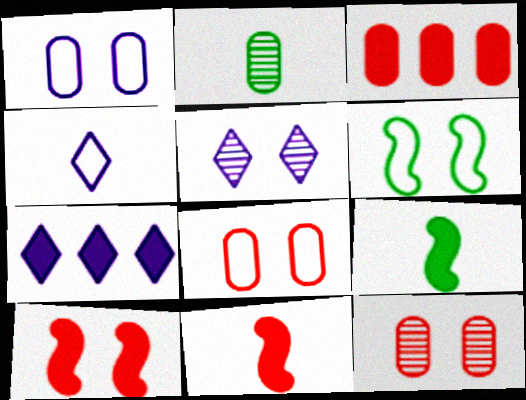[[1, 2, 3], 
[2, 4, 11], 
[4, 5, 7]]